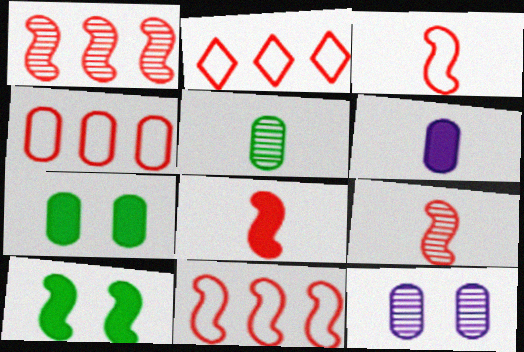[[2, 4, 11], 
[3, 8, 9]]